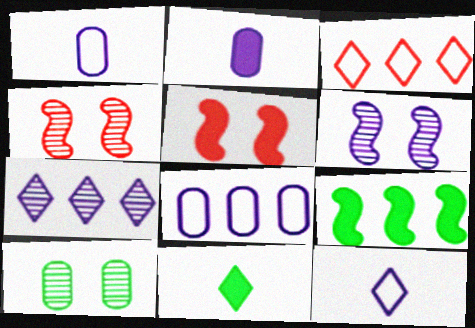[[4, 8, 11]]